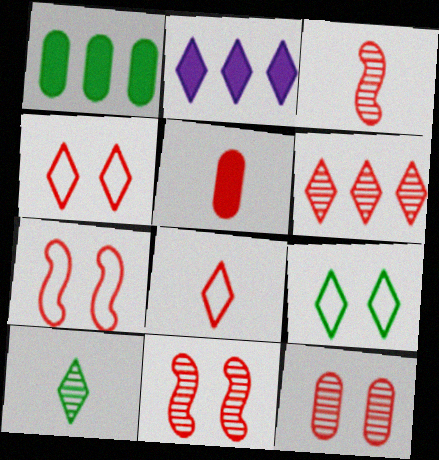[[2, 4, 10], 
[3, 5, 8], 
[3, 6, 12], 
[5, 6, 7]]